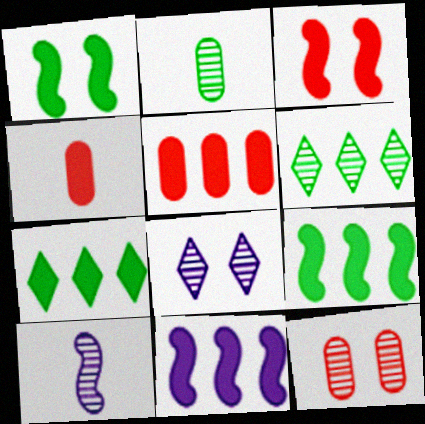[[5, 7, 11], 
[6, 10, 12]]